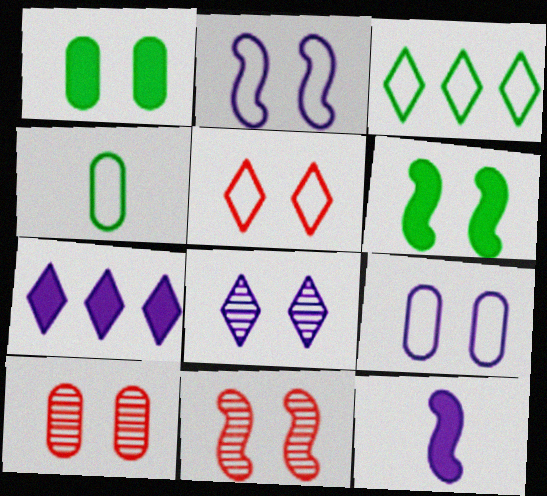[[1, 9, 10], 
[2, 6, 11], 
[3, 10, 12], 
[4, 7, 11]]